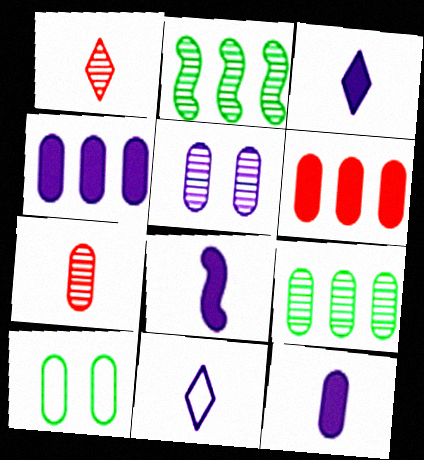[[1, 2, 5], 
[3, 8, 12], 
[4, 7, 10], 
[5, 7, 9]]